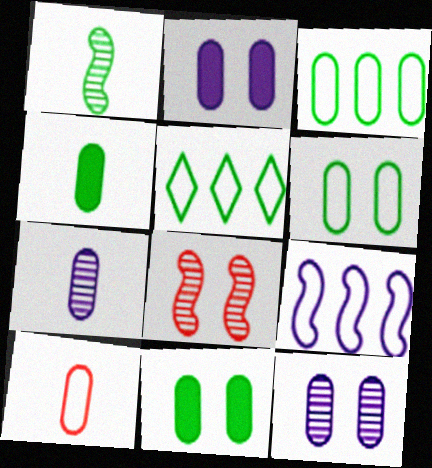[[1, 5, 11], 
[4, 7, 10]]